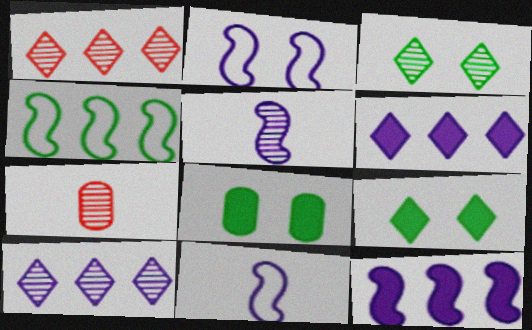[[1, 8, 11], 
[2, 5, 12]]